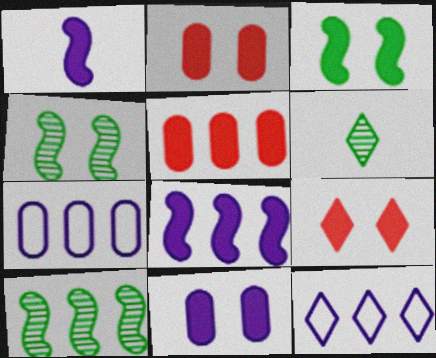[[3, 9, 11], 
[5, 10, 12], 
[6, 9, 12]]